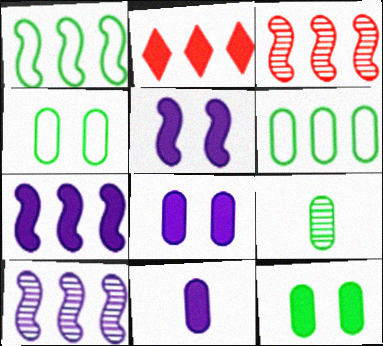[[1, 3, 7], 
[2, 6, 10], 
[6, 9, 12]]